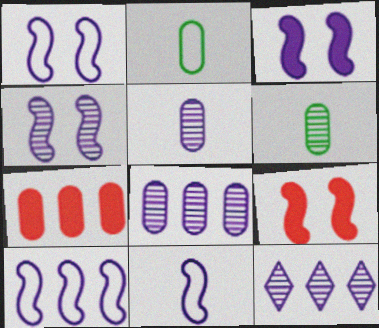[[1, 3, 4], 
[1, 10, 11], 
[2, 9, 12], 
[4, 5, 12]]